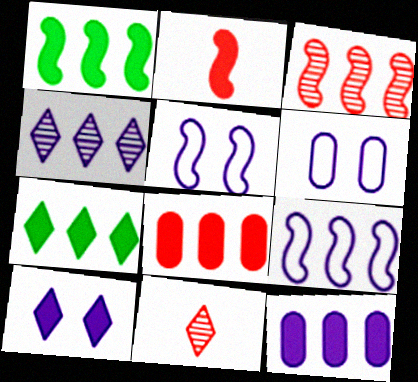[[1, 3, 9], 
[1, 6, 11], 
[4, 9, 12]]